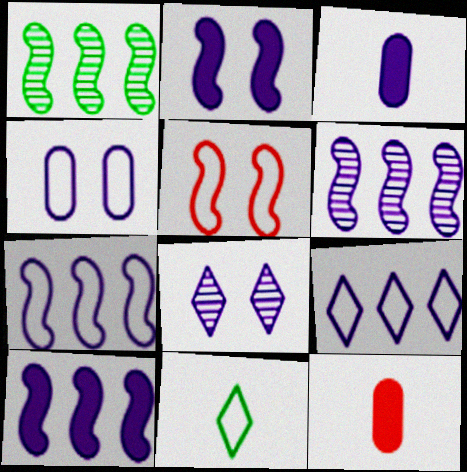[[2, 4, 8], 
[3, 7, 8], 
[6, 7, 10]]